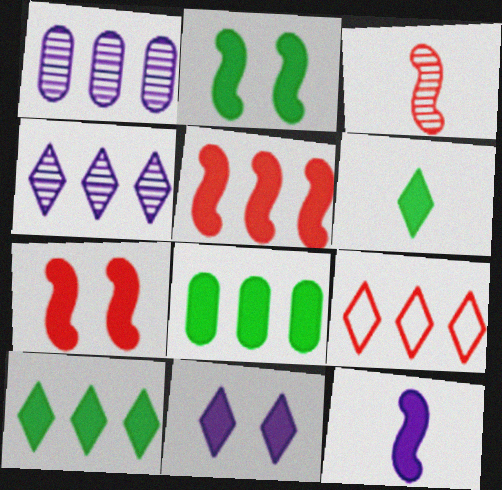[[2, 5, 12], 
[2, 6, 8], 
[4, 9, 10]]